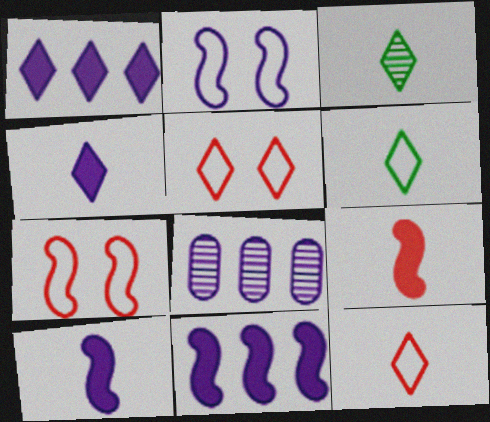[[1, 3, 5], 
[2, 4, 8], 
[3, 4, 12]]